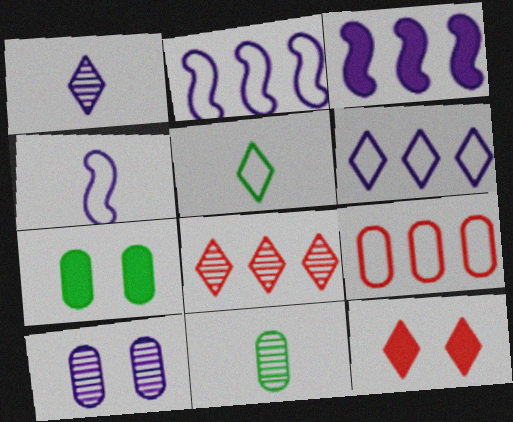[[2, 11, 12], 
[4, 7, 8]]